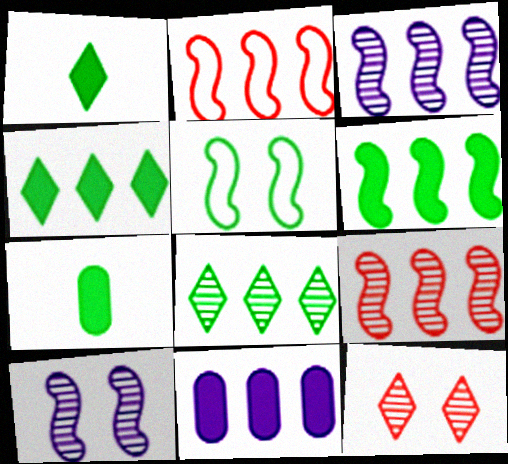[[2, 3, 6], 
[2, 8, 11], 
[5, 7, 8]]